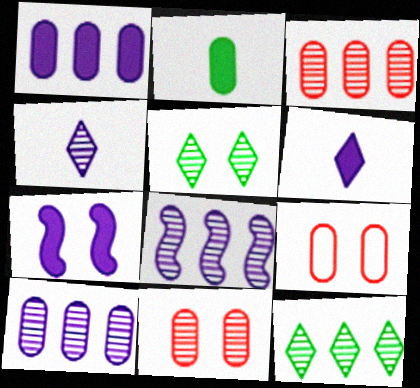[[1, 6, 7], 
[2, 9, 10], 
[3, 8, 12], 
[5, 7, 9]]